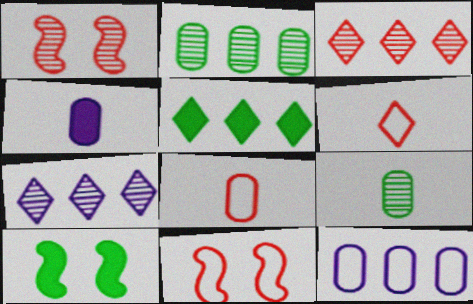[[1, 7, 9], 
[4, 8, 9], 
[7, 8, 10]]